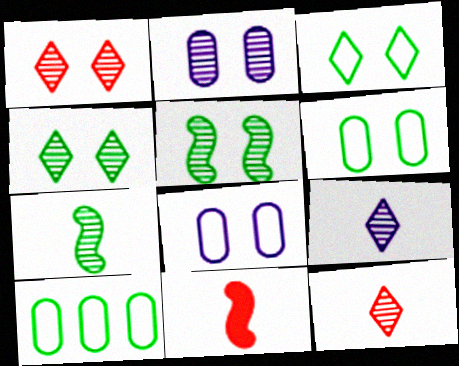[[1, 2, 5]]